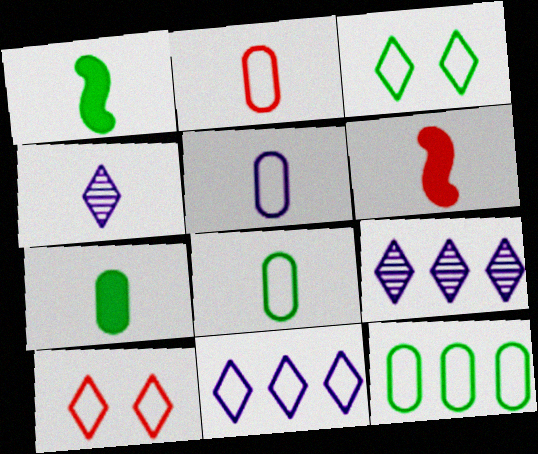[[1, 2, 4], 
[2, 5, 8], 
[4, 6, 8]]